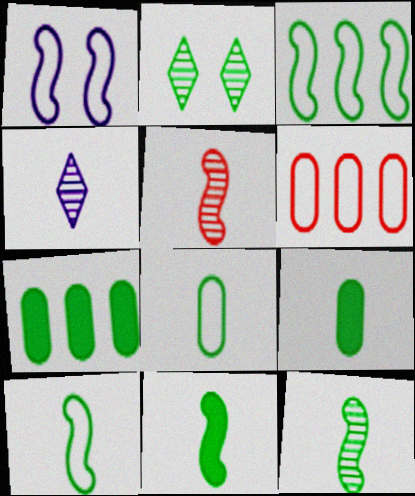[[2, 3, 9], 
[2, 7, 10], 
[10, 11, 12]]